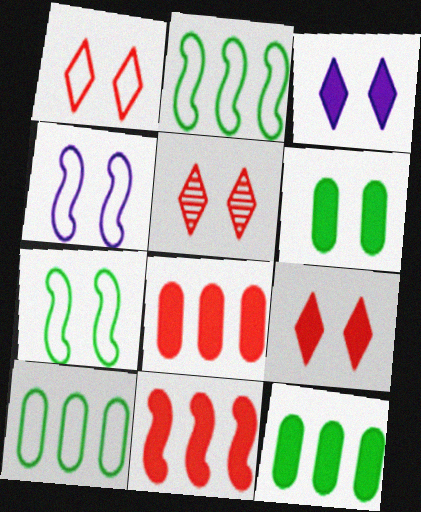[[1, 5, 9], 
[4, 5, 6]]